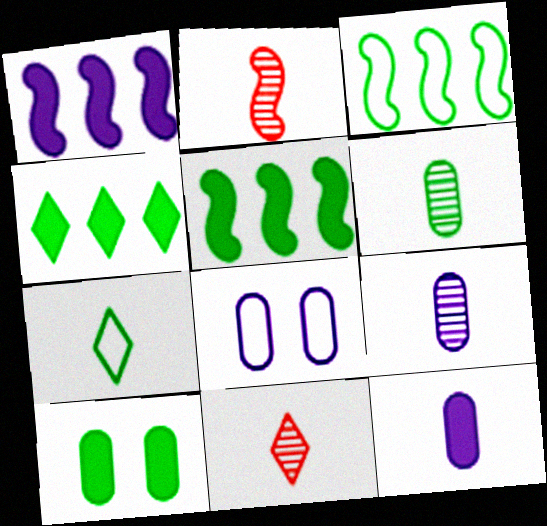[[2, 4, 8], 
[2, 7, 12], 
[5, 8, 11]]